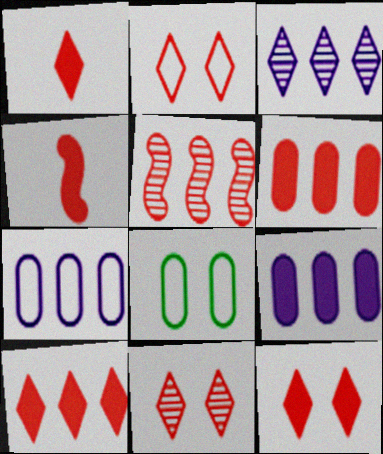[[1, 10, 12], 
[2, 11, 12], 
[3, 4, 8], 
[4, 6, 12]]